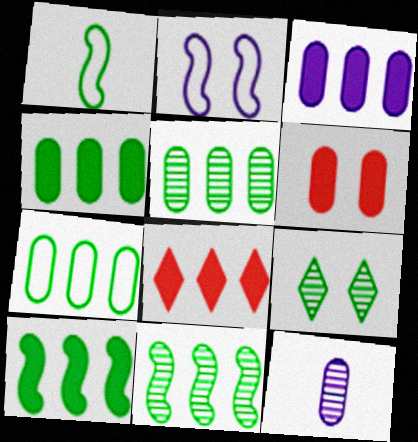[[1, 4, 9], 
[2, 6, 9], 
[3, 8, 10], 
[4, 5, 7], 
[6, 7, 12]]